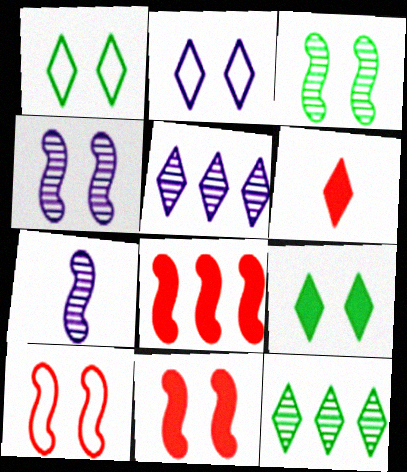[[1, 5, 6], 
[2, 6, 12]]